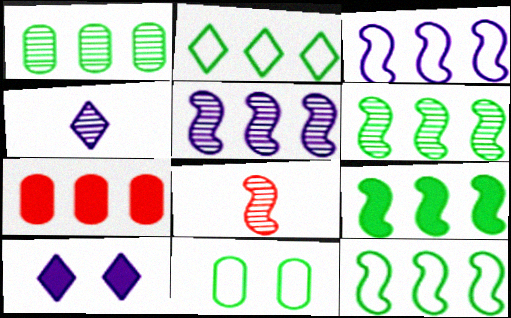[[1, 2, 9], 
[2, 5, 7], 
[6, 9, 12]]